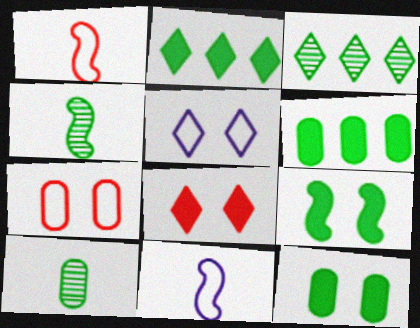[]